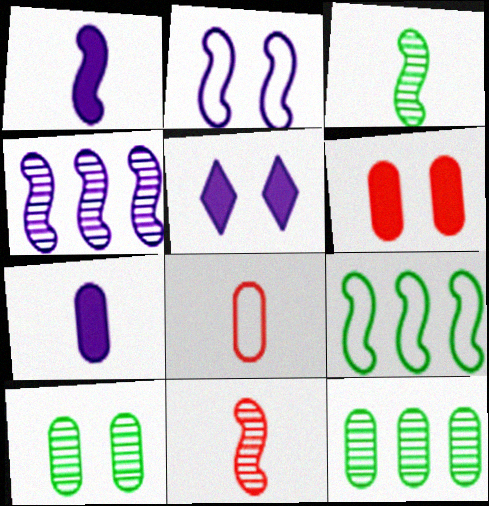[[1, 2, 4]]